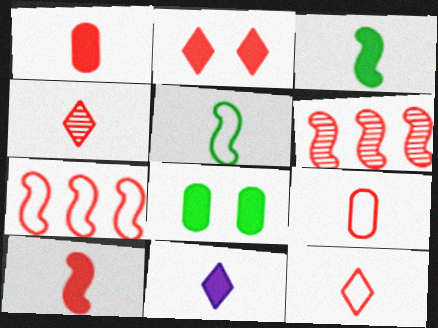[[1, 3, 11], 
[2, 6, 9], 
[4, 9, 10]]